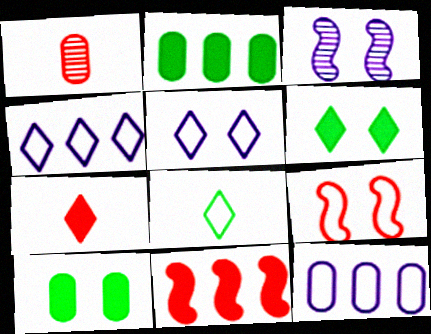[[1, 10, 12], 
[8, 9, 12]]